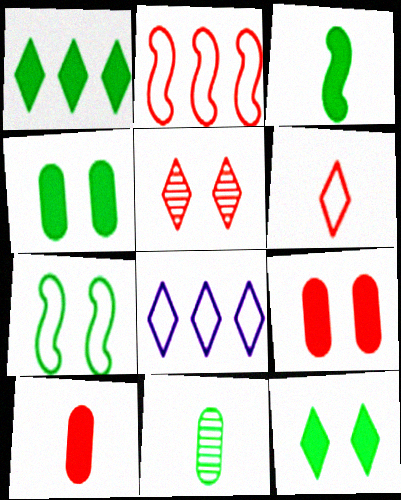[[1, 3, 4], 
[1, 7, 11], 
[2, 5, 10]]